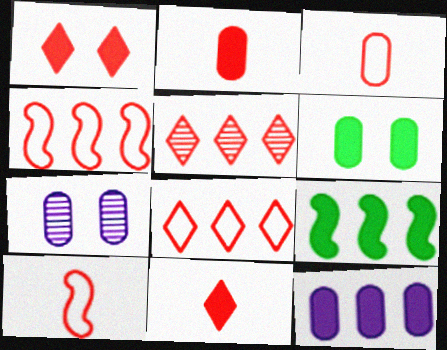[[2, 6, 12]]